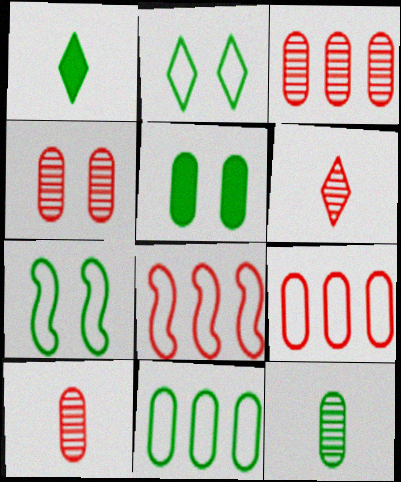[[3, 4, 10], 
[5, 11, 12]]